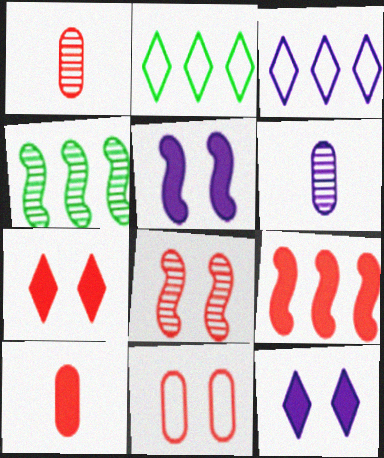[[1, 2, 5], 
[3, 5, 6], 
[7, 8, 11], 
[7, 9, 10]]